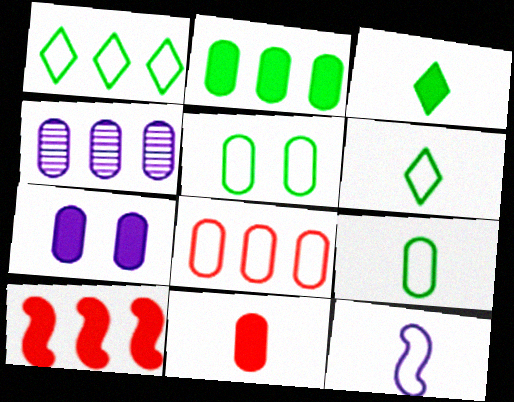[[1, 4, 10], 
[2, 4, 8], 
[2, 7, 11], 
[3, 7, 10], 
[4, 5, 11]]